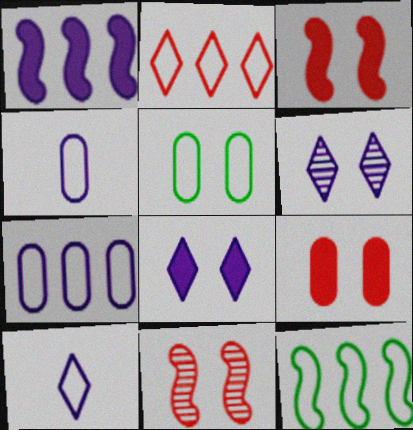[[1, 4, 6], 
[2, 7, 12], 
[3, 5, 6], 
[5, 8, 11]]